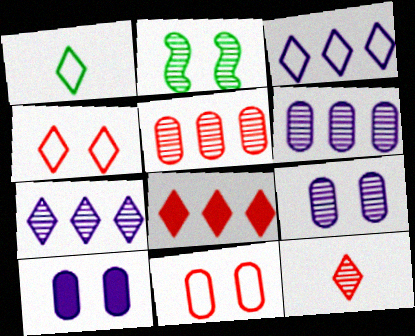[[1, 3, 4], 
[2, 4, 10], 
[2, 6, 12], 
[4, 8, 12]]